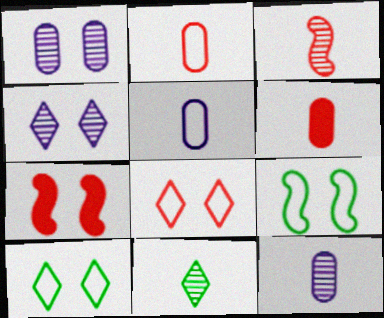[[1, 7, 10], 
[3, 11, 12]]